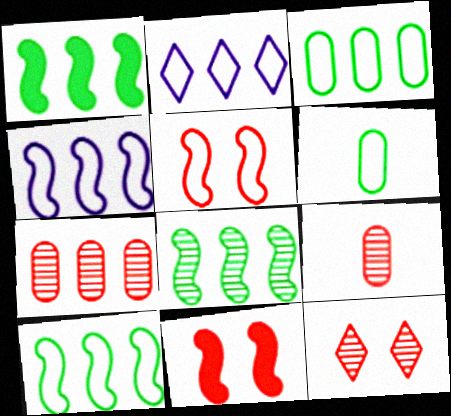[[1, 2, 7], 
[1, 8, 10], 
[2, 5, 6]]